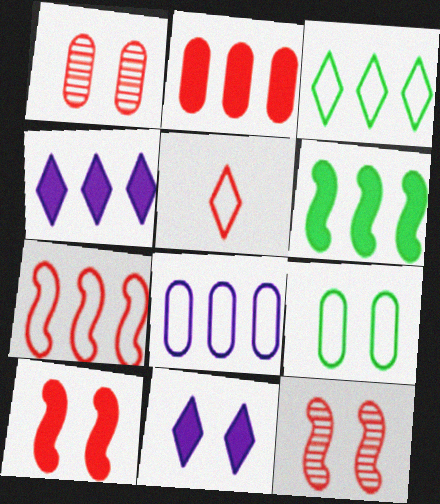[[2, 4, 6], 
[2, 5, 12], 
[3, 7, 8], 
[9, 11, 12]]